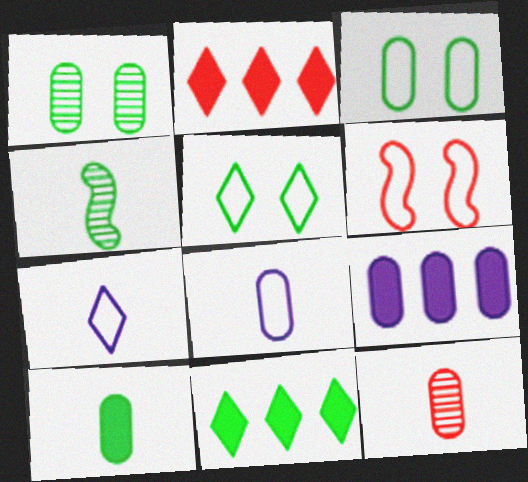[[2, 6, 12], 
[3, 4, 11], 
[3, 9, 12], 
[8, 10, 12]]